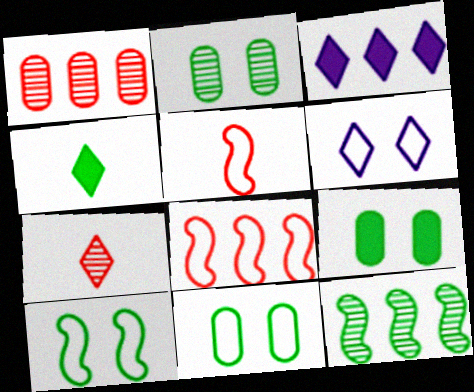[[2, 3, 5], 
[2, 9, 11], 
[4, 11, 12]]